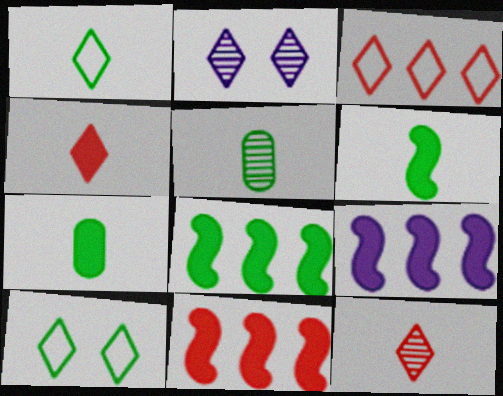[[1, 5, 6], 
[5, 8, 10], 
[8, 9, 11]]